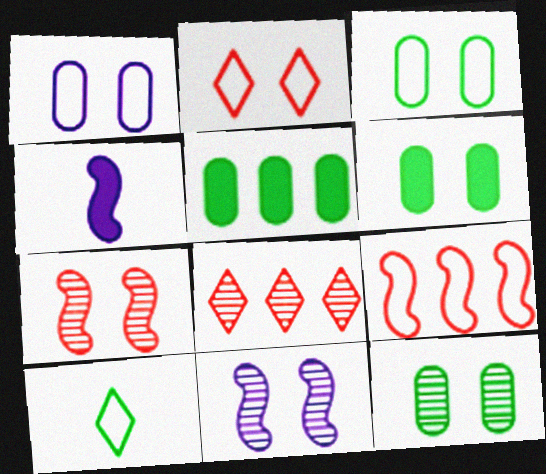[[1, 9, 10], 
[2, 6, 11], 
[3, 4, 8], 
[3, 6, 12]]